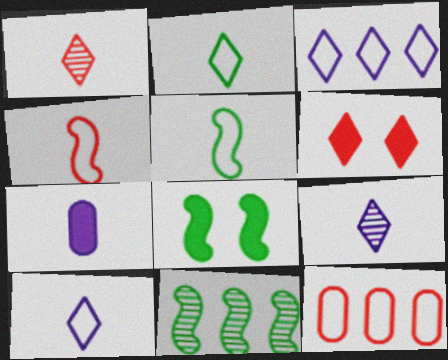[[1, 5, 7], 
[5, 8, 11], 
[8, 9, 12]]